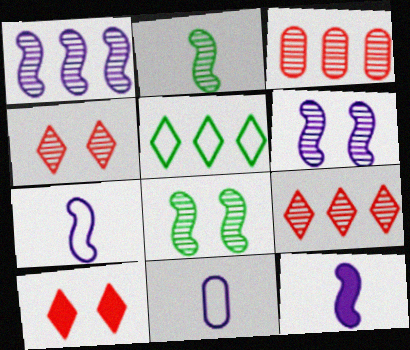[]